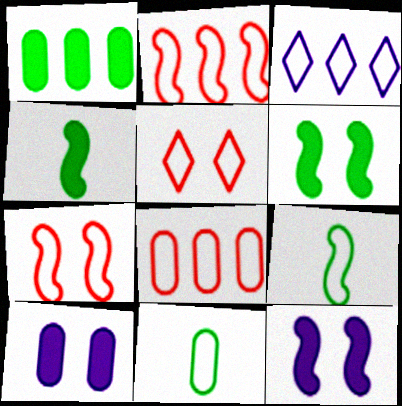[[3, 7, 11]]